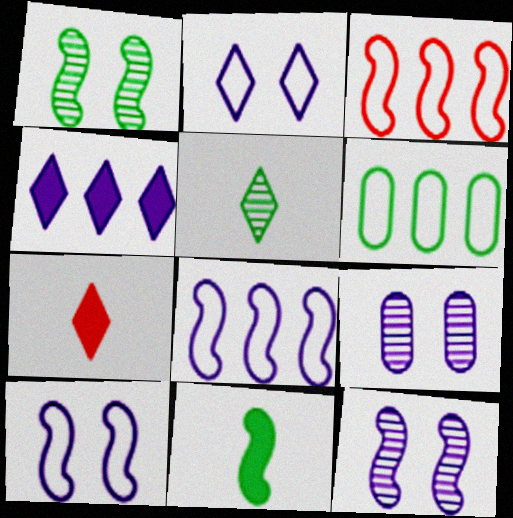[[3, 11, 12], 
[6, 7, 12]]